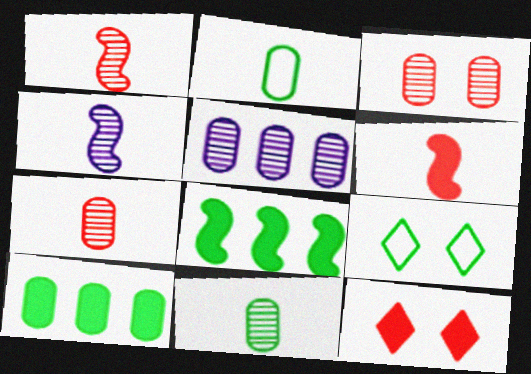[[3, 5, 11], 
[5, 6, 9], 
[8, 9, 11]]